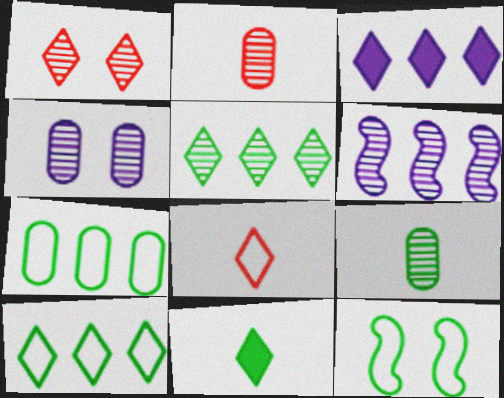[[1, 6, 9], 
[2, 3, 12]]